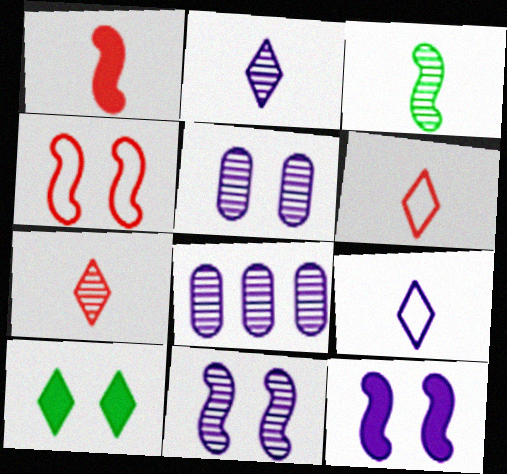[[2, 8, 11], 
[4, 5, 10], 
[8, 9, 12]]